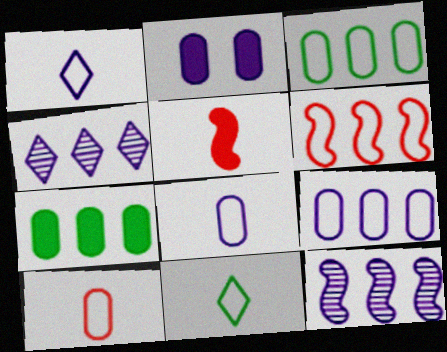[[1, 2, 12], 
[4, 6, 7]]